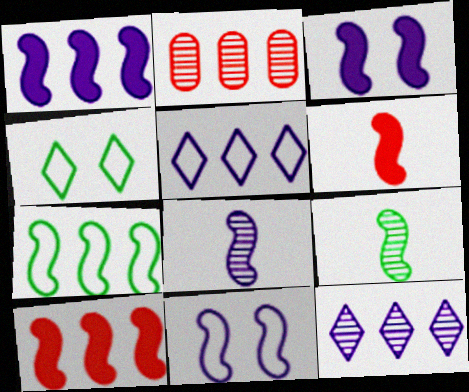[[1, 8, 11], 
[9, 10, 11]]